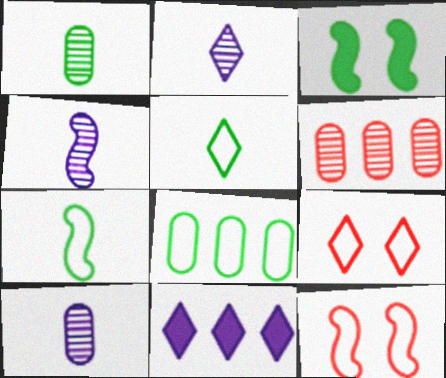[[1, 11, 12], 
[2, 4, 10]]